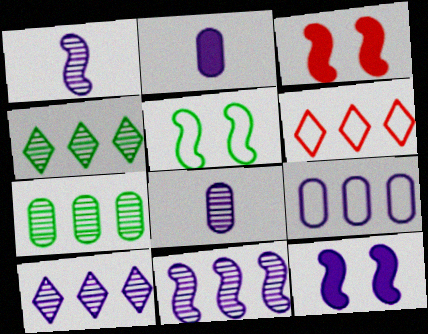[]